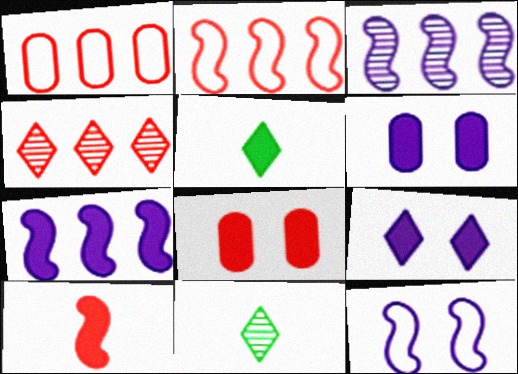[[2, 6, 11], 
[5, 7, 8]]